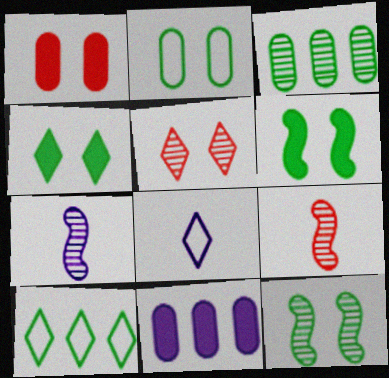[[1, 7, 10], 
[2, 4, 12], 
[3, 5, 7]]